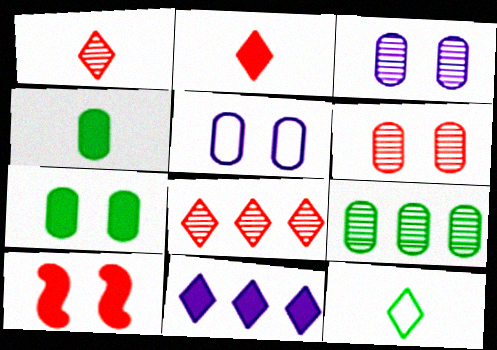[[4, 10, 11], 
[5, 6, 7]]